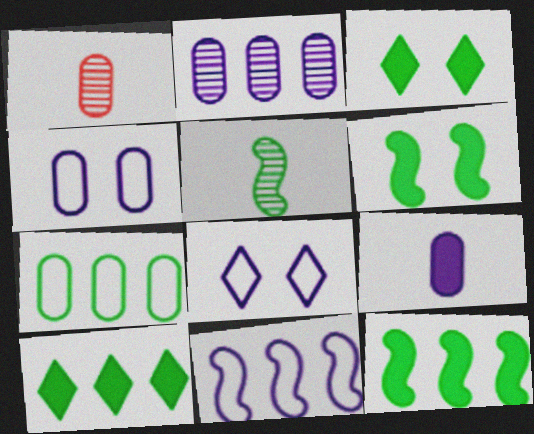[[1, 3, 11], 
[1, 8, 12], 
[2, 4, 9], 
[3, 5, 7]]